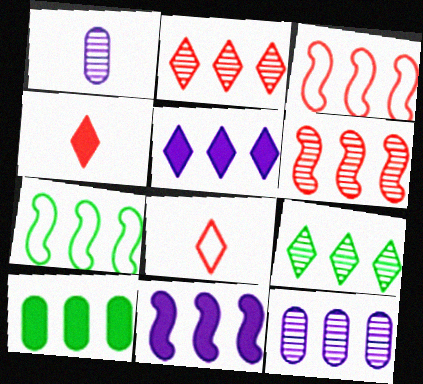[[6, 7, 11], 
[6, 9, 12], 
[7, 9, 10]]